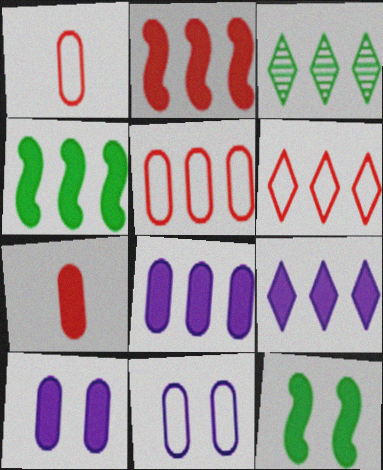[[3, 6, 9], 
[7, 9, 12]]